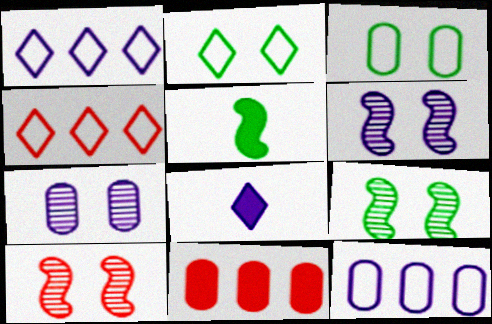[[4, 5, 7], 
[6, 8, 12], 
[6, 9, 10]]